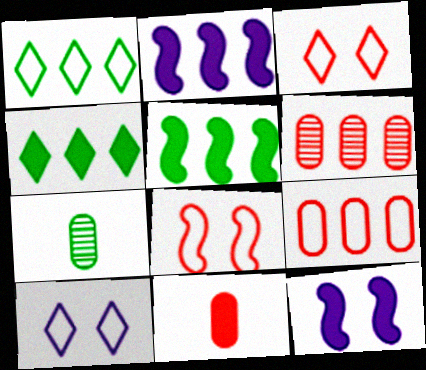[[1, 2, 6], 
[2, 3, 7], 
[4, 11, 12]]